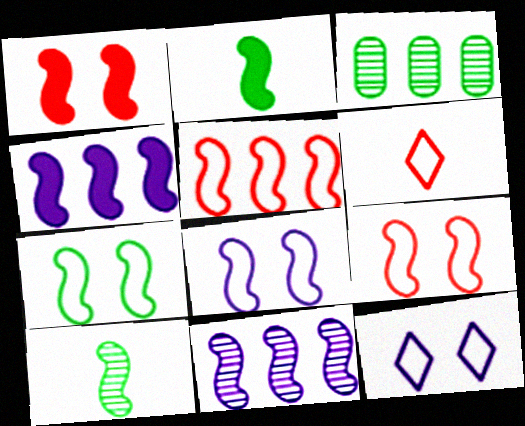[[1, 2, 4], 
[2, 9, 11], 
[4, 9, 10], 
[7, 8, 9]]